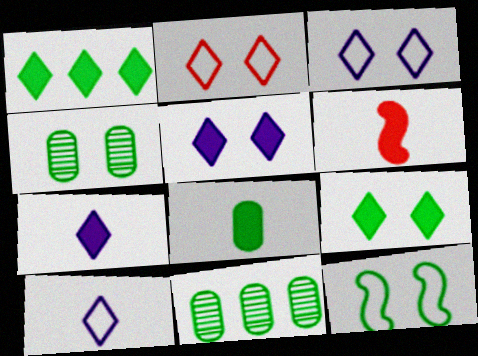[[3, 6, 11], 
[4, 9, 12], 
[6, 7, 8]]